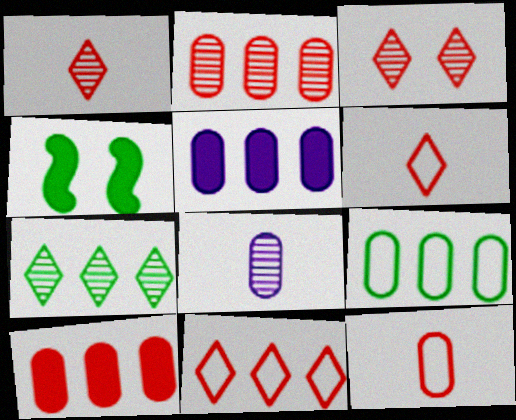[[2, 5, 9], 
[4, 8, 11]]